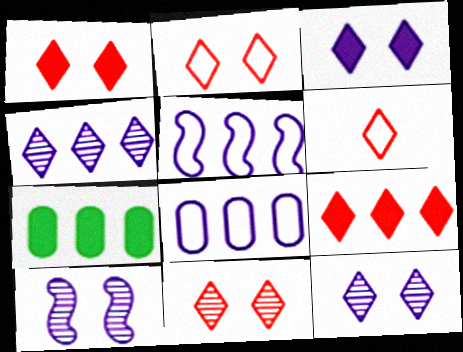[[1, 2, 11], 
[6, 7, 10], 
[6, 9, 11]]